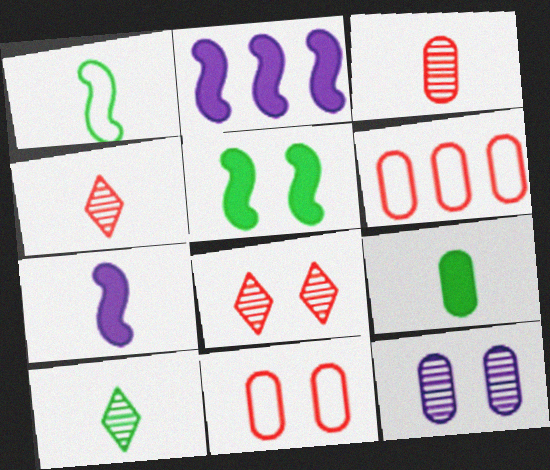[[1, 9, 10], 
[2, 10, 11], 
[6, 9, 12]]